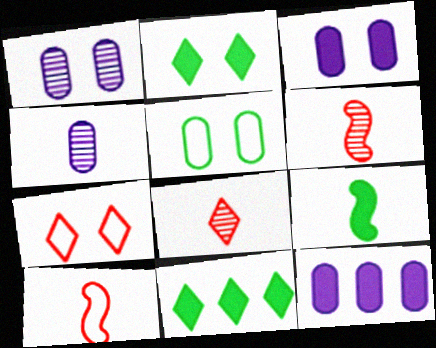[[1, 10, 11]]